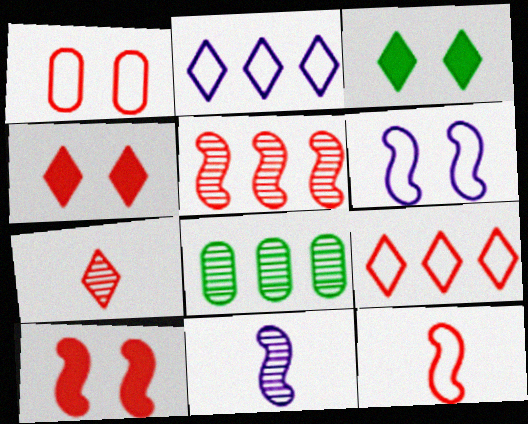[[1, 9, 12], 
[2, 3, 7], 
[4, 7, 9], 
[5, 10, 12]]